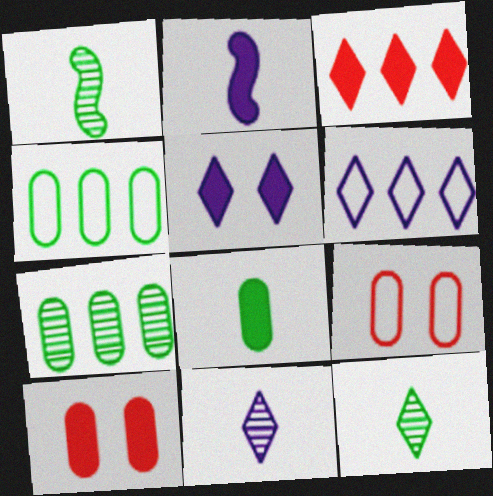[[1, 6, 10], 
[5, 6, 11]]